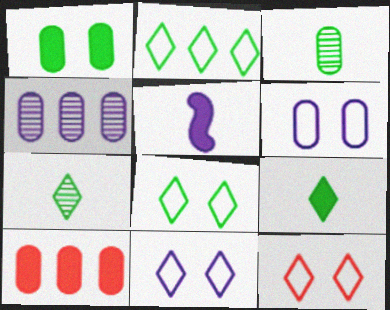[[3, 6, 10], 
[4, 5, 11], 
[8, 11, 12]]